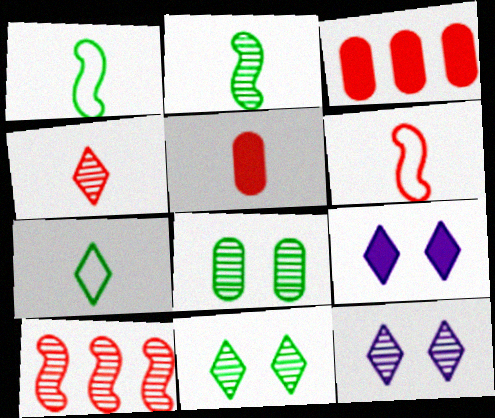[[1, 3, 12], 
[4, 5, 6]]